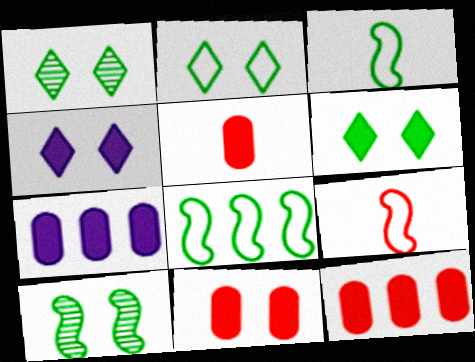[[1, 2, 6], 
[1, 7, 9], 
[5, 11, 12]]